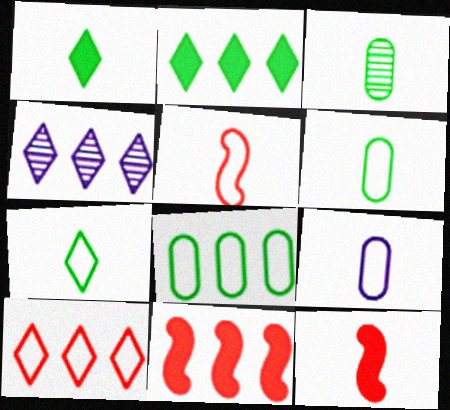[[2, 4, 10], 
[4, 8, 11], 
[5, 7, 9]]